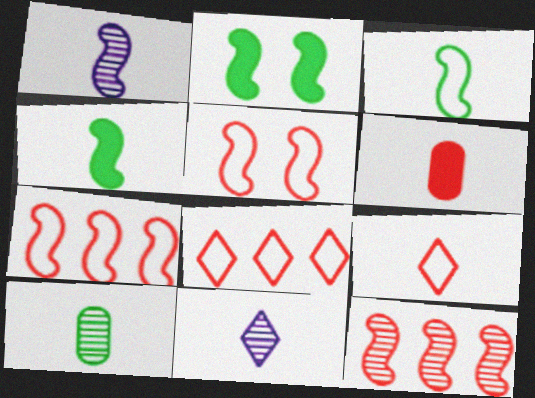[[1, 2, 7], 
[3, 6, 11]]